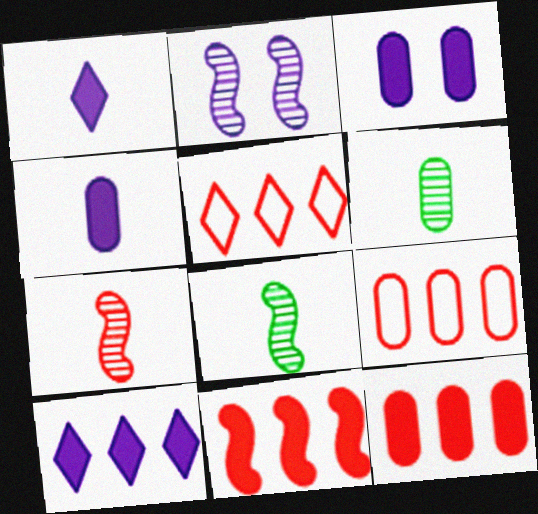[[3, 5, 8], 
[3, 6, 9]]